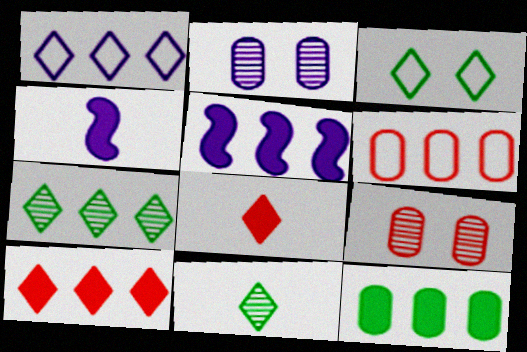[[1, 2, 4], 
[1, 7, 10], 
[5, 6, 7], 
[5, 10, 12]]